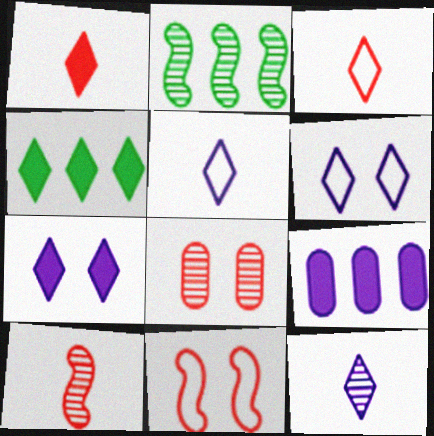[[1, 4, 7], 
[2, 8, 12]]